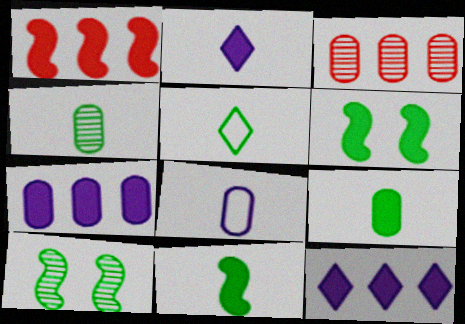[[4, 5, 11]]